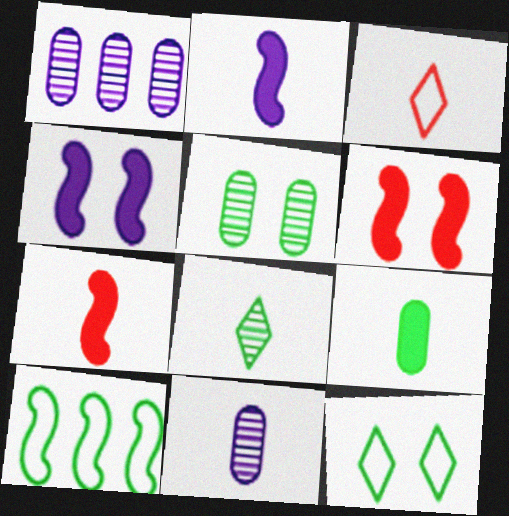[[1, 7, 12]]